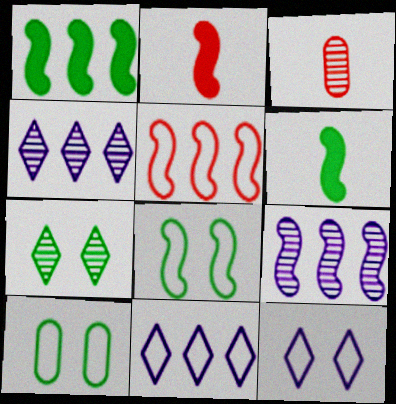[[1, 3, 12], 
[1, 5, 9], 
[2, 4, 10], 
[2, 8, 9], 
[3, 7, 9]]